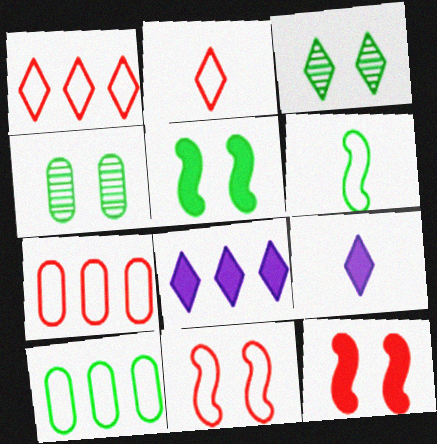[[1, 3, 9], 
[2, 3, 8], 
[2, 7, 11]]